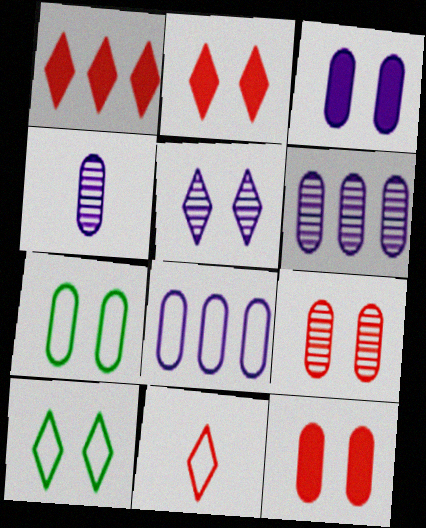[[2, 5, 10], 
[3, 4, 8], 
[3, 7, 9]]